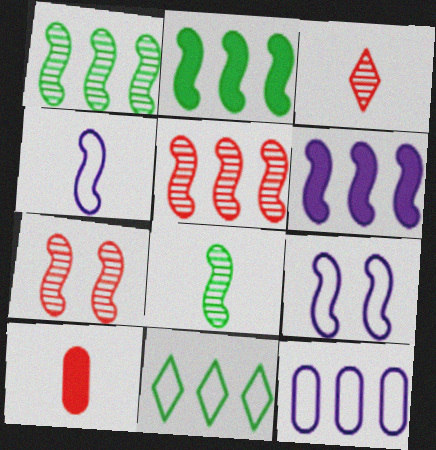[[2, 4, 7]]